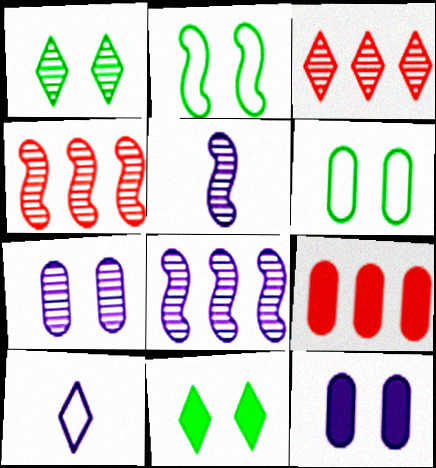[[3, 10, 11], 
[8, 10, 12]]